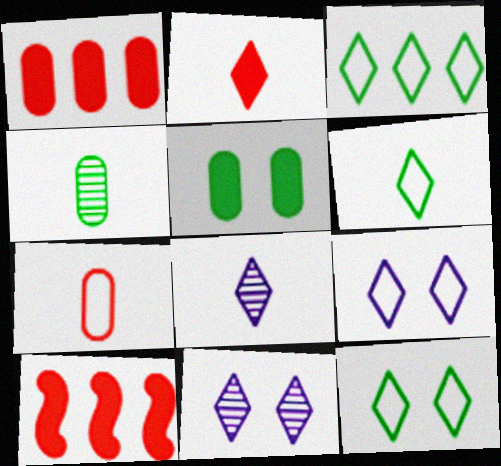[[2, 3, 11], 
[2, 6, 8], 
[3, 6, 12], 
[4, 9, 10]]